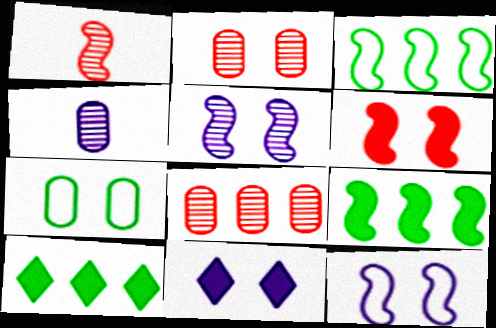[[1, 9, 12]]